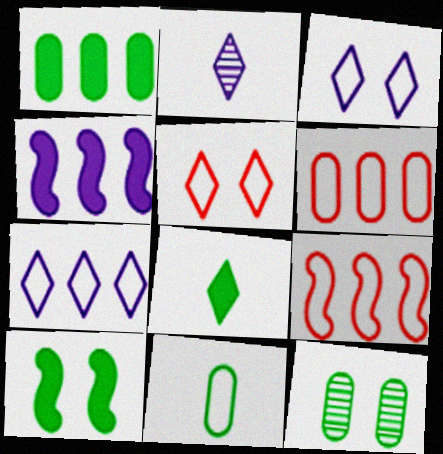[[1, 8, 10], 
[1, 11, 12], 
[2, 6, 10], 
[3, 9, 11]]